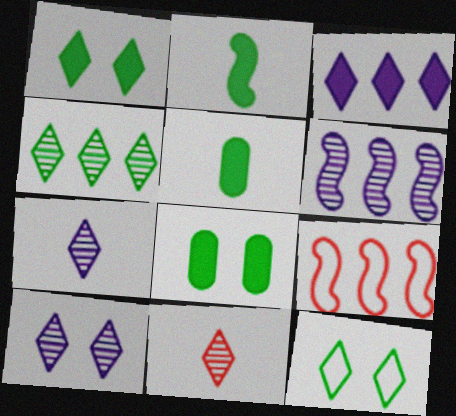[[3, 11, 12], 
[4, 10, 11], 
[5, 9, 10], 
[7, 8, 9]]